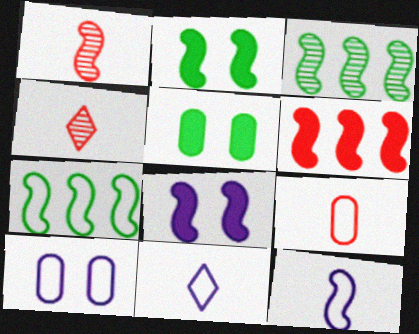[[1, 7, 8]]